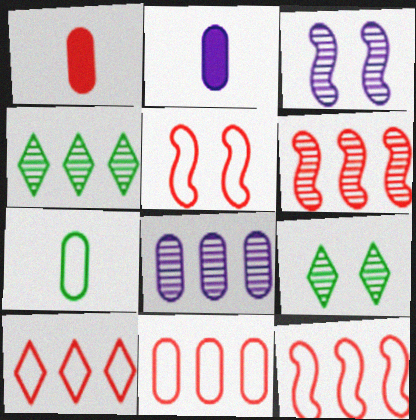[[2, 4, 5], 
[2, 9, 12], 
[4, 6, 8], 
[10, 11, 12]]